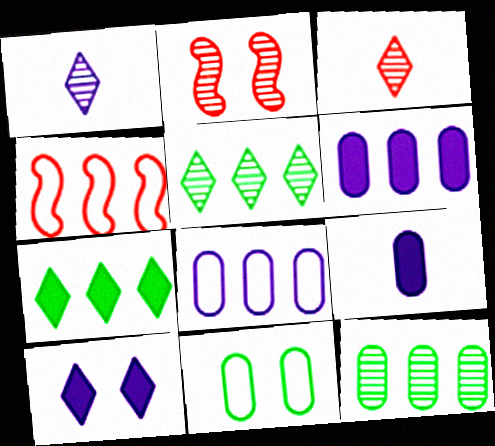[[1, 2, 12], 
[2, 10, 11], 
[4, 5, 6]]